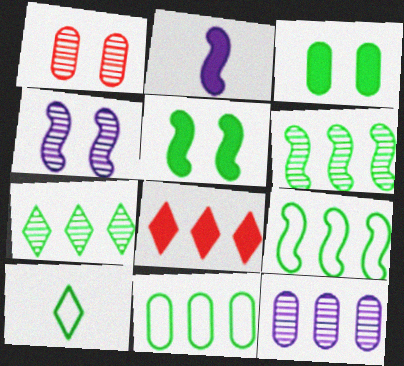[[2, 3, 8], 
[3, 6, 10], 
[8, 9, 12]]